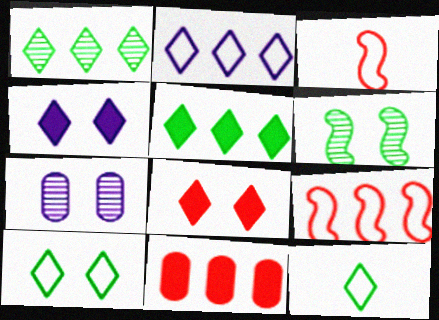[[3, 5, 7]]